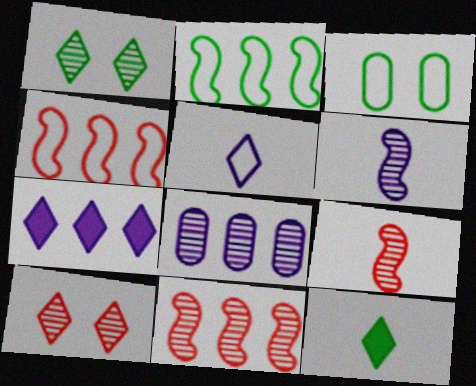[[1, 8, 9], 
[3, 4, 5], 
[3, 7, 9]]